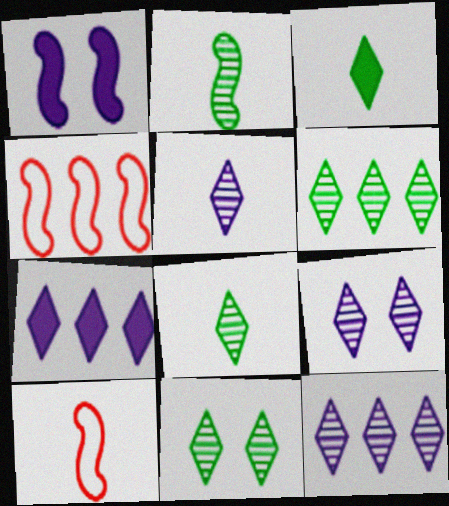[[1, 2, 4], 
[5, 9, 12], 
[6, 8, 11]]